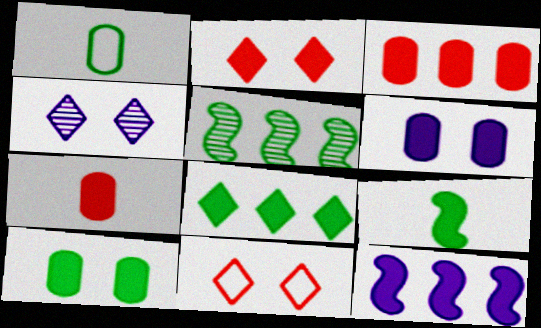[[3, 8, 12], 
[8, 9, 10]]